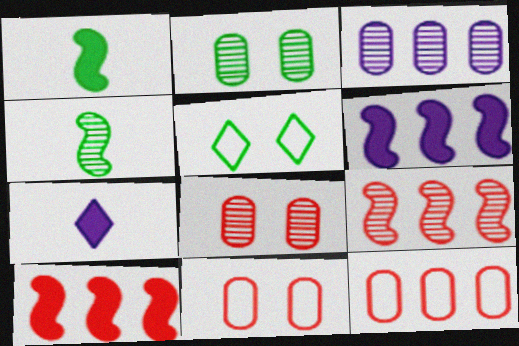[]